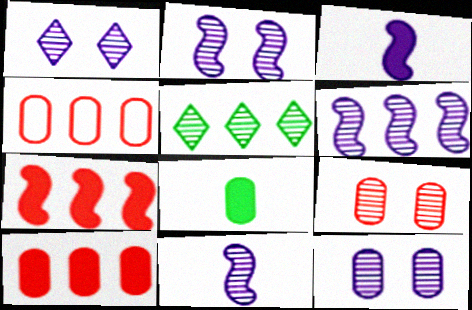[[1, 2, 12], 
[2, 6, 11], 
[4, 8, 12], 
[5, 9, 11]]